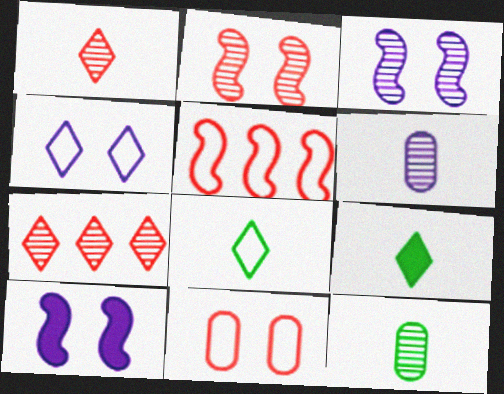[[3, 7, 12], 
[4, 7, 9]]